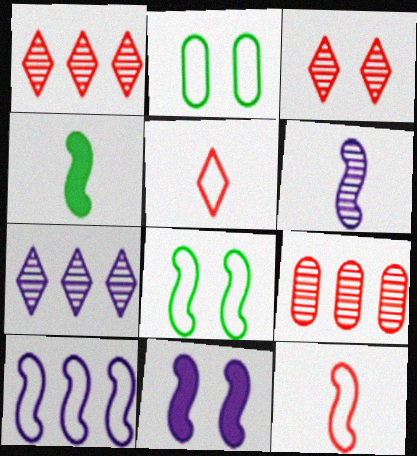[[2, 3, 11], 
[2, 5, 10], 
[4, 6, 12], 
[6, 10, 11], 
[8, 10, 12]]